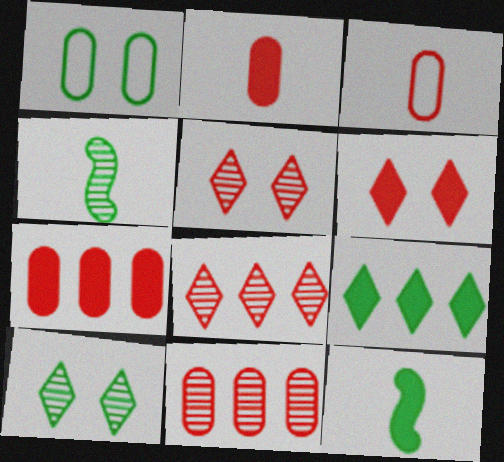[[1, 4, 9]]